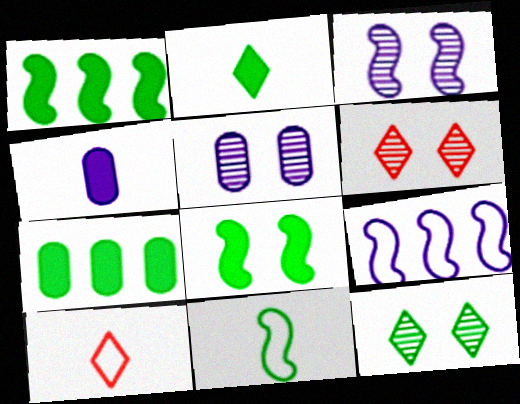[[1, 5, 10], 
[2, 7, 8], 
[3, 7, 10], 
[7, 11, 12]]